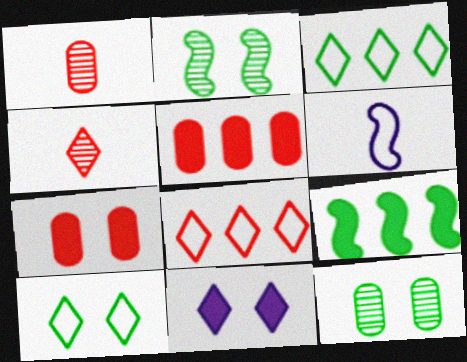[[3, 4, 11]]